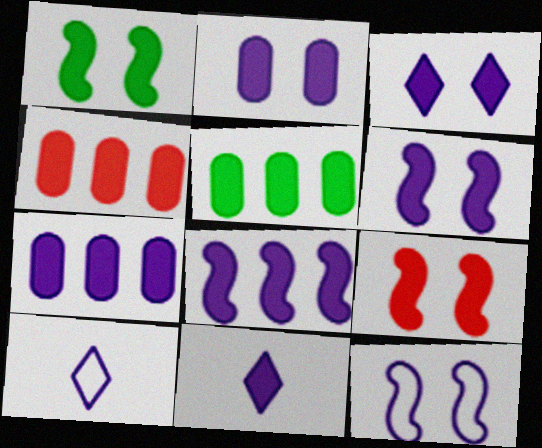[[1, 4, 11], 
[1, 6, 9], 
[2, 3, 6], 
[2, 8, 11], 
[4, 5, 7], 
[5, 9, 11], 
[6, 7, 11]]